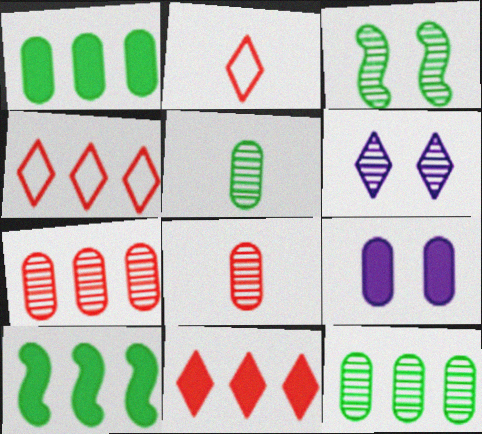[]